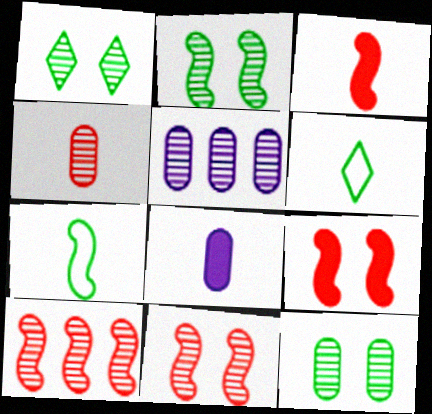[[1, 2, 12], 
[4, 5, 12], 
[5, 6, 9]]